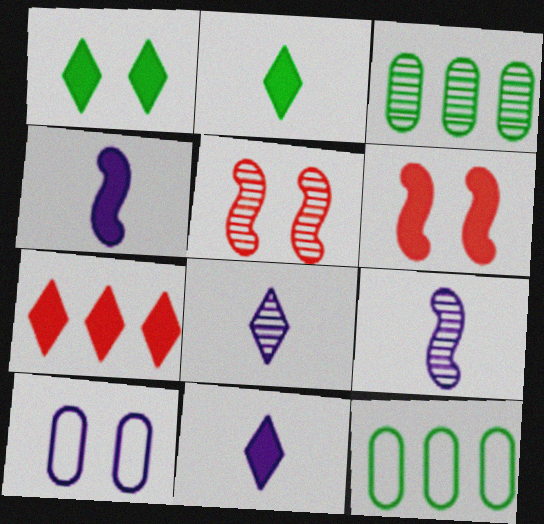[[1, 5, 10], 
[1, 7, 11], 
[3, 5, 8], 
[5, 11, 12], 
[6, 8, 12]]